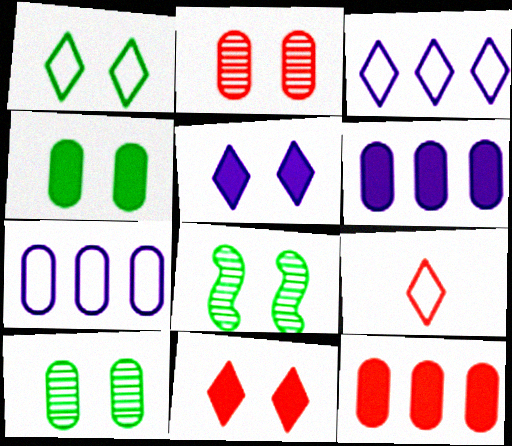[[1, 3, 9], 
[1, 4, 8], 
[6, 8, 9]]